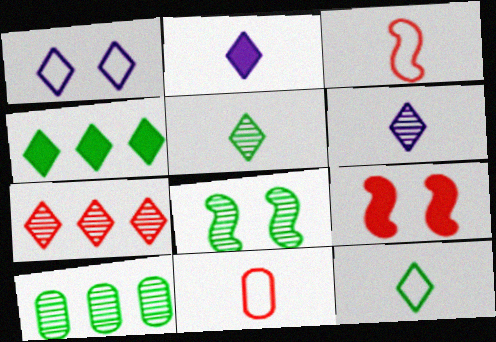[[5, 8, 10], 
[7, 9, 11]]